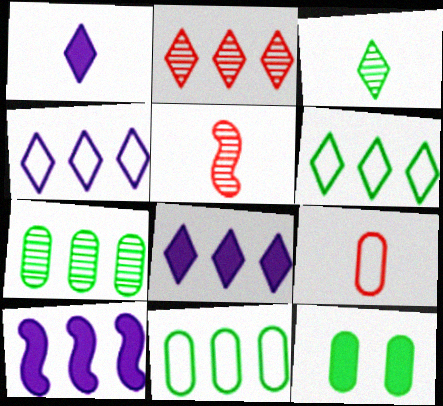[[2, 6, 8], 
[2, 10, 11], 
[4, 5, 12]]